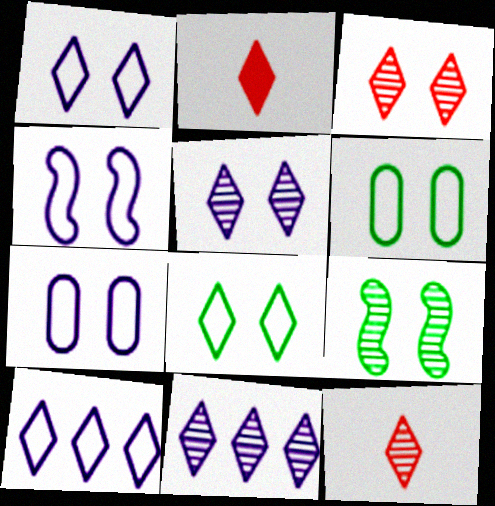[[1, 4, 7], 
[2, 8, 11]]